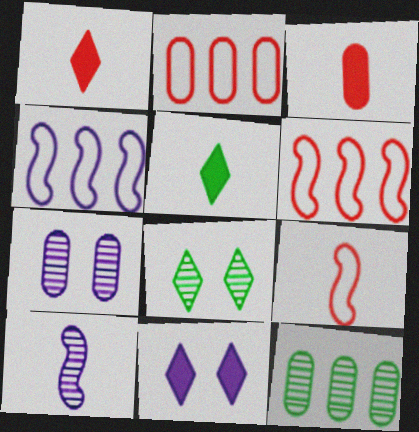[[3, 4, 8], 
[5, 6, 7], 
[9, 11, 12]]